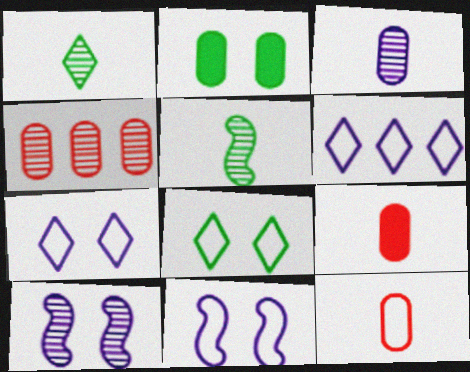[[1, 4, 10]]